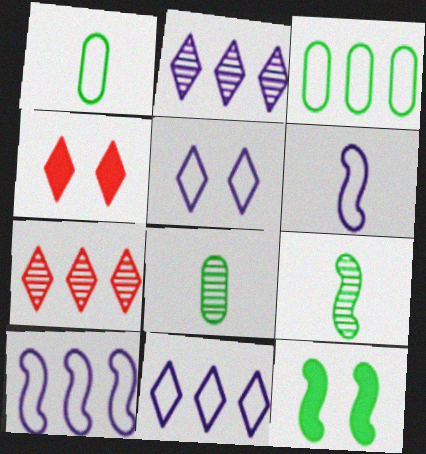[[4, 8, 10]]